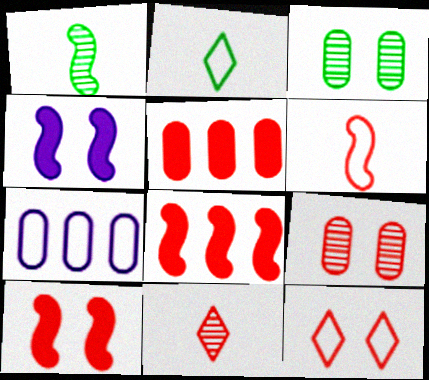[[3, 4, 12], 
[9, 10, 12]]